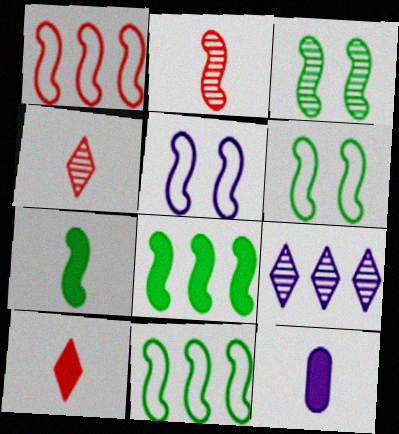[[2, 5, 8], 
[3, 7, 11], 
[5, 9, 12], 
[7, 10, 12]]